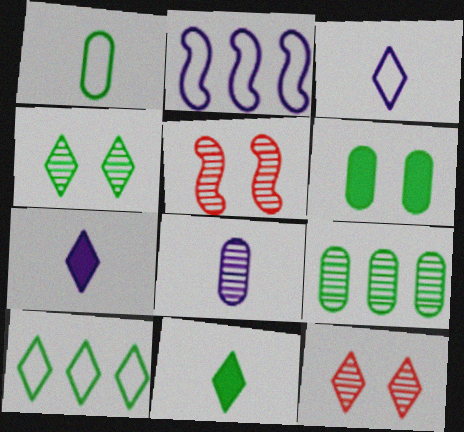[[1, 6, 9], 
[4, 10, 11], 
[7, 10, 12]]